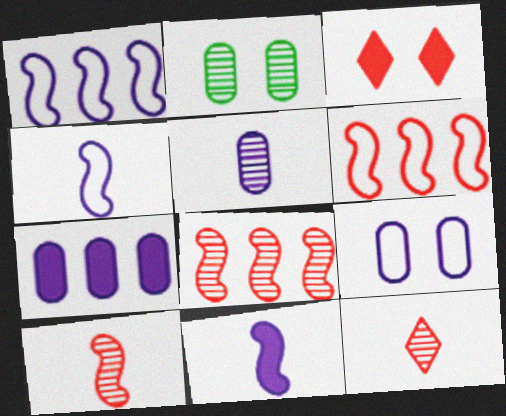[[5, 7, 9]]